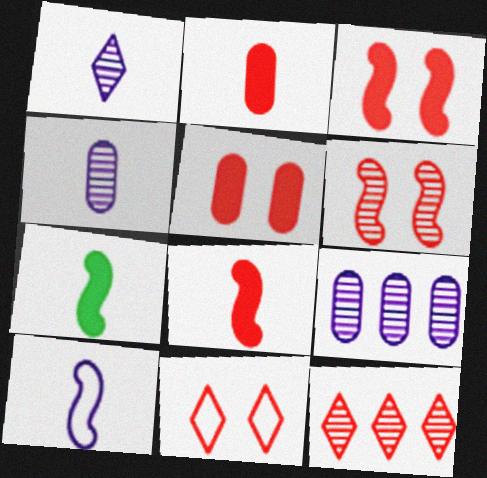[[5, 6, 11], 
[7, 9, 11]]